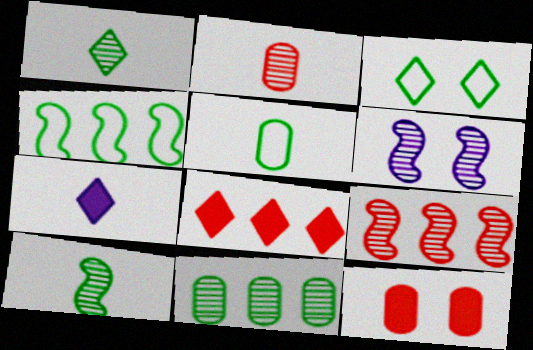[[3, 4, 5], 
[3, 6, 12], 
[5, 6, 8], 
[6, 9, 10]]